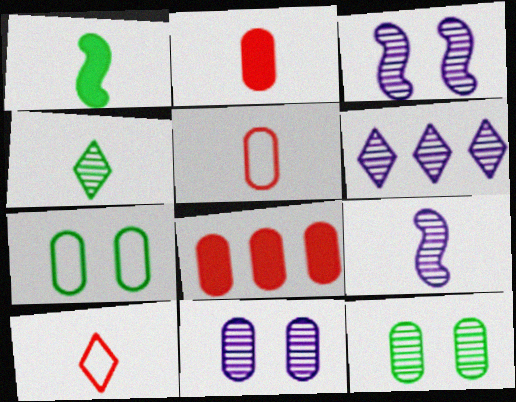[[6, 9, 11]]